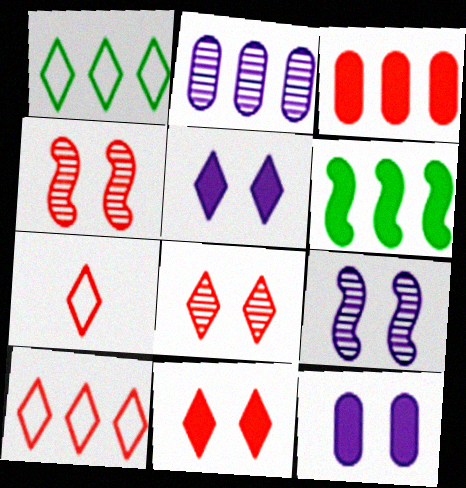[[2, 6, 10], 
[3, 4, 7]]